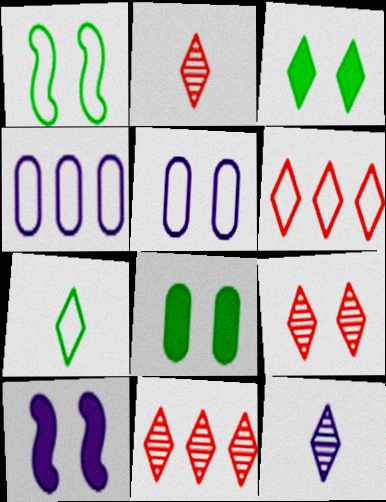[[2, 9, 11], 
[3, 6, 12], 
[4, 10, 12]]